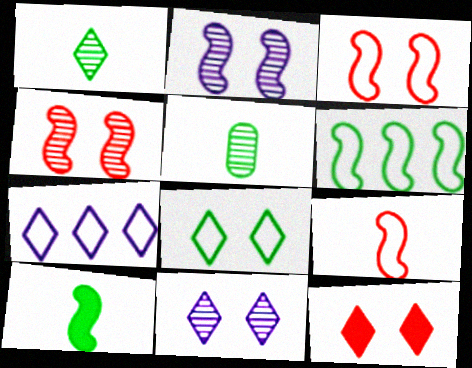[[1, 7, 12], 
[8, 11, 12]]